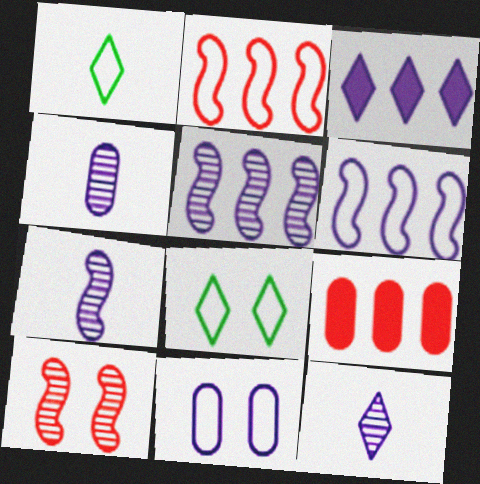[[1, 2, 11], 
[3, 7, 11], 
[4, 7, 12], 
[7, 8, 9]]